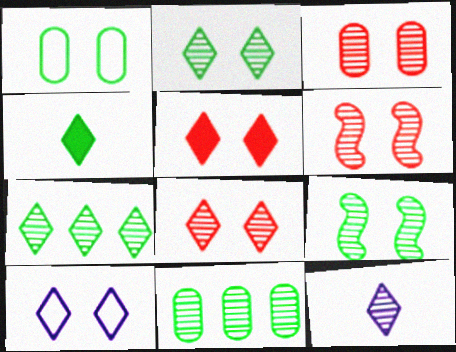[[2, 5, 10], 
[3, 6, 8], 
[6, 11, 12], 
[7, 8, 12]]